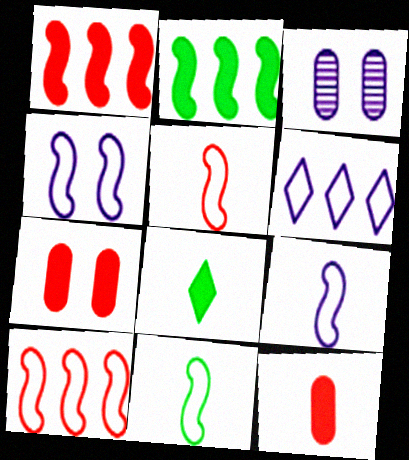[[3, 8, 10], 
[4, 10, 11], 
[5, 9, 11]]